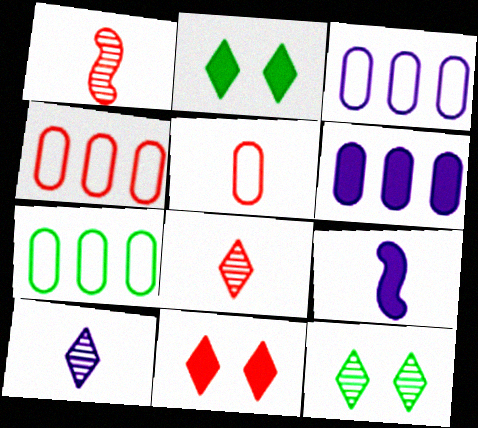[[1, 2, 3], 
[1, 4, 11], 
[3, 4, 7], 
[4, 9, 12]]